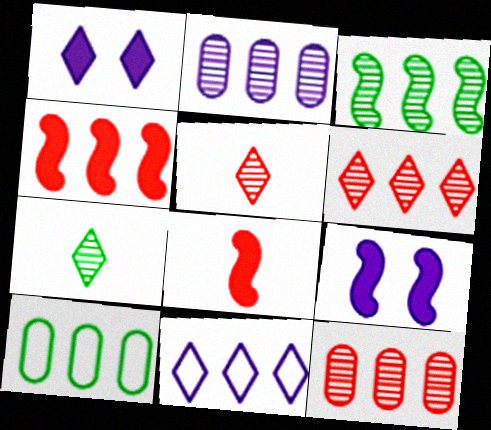[[2, 3, 6], 
[5, 9, 10]]